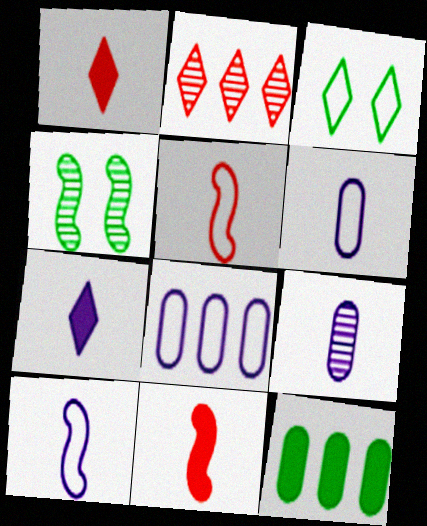[[1, 4, 8], 
[2, 3, 7], 
[2, 4, 9], 
[3, 5, 8], 
[7, 9, 10]]